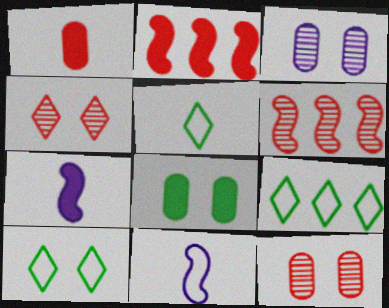[[2, 3, 5], 
[5, 9, 10], 
[7, 9, 12]]